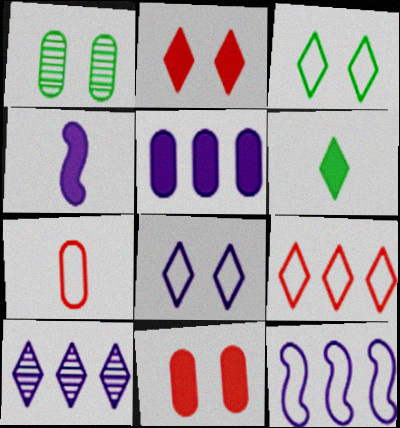[[1, 4, 9], 
[1, 5, 7], 
[3, 7, 12], 
[5, 10, 12]]